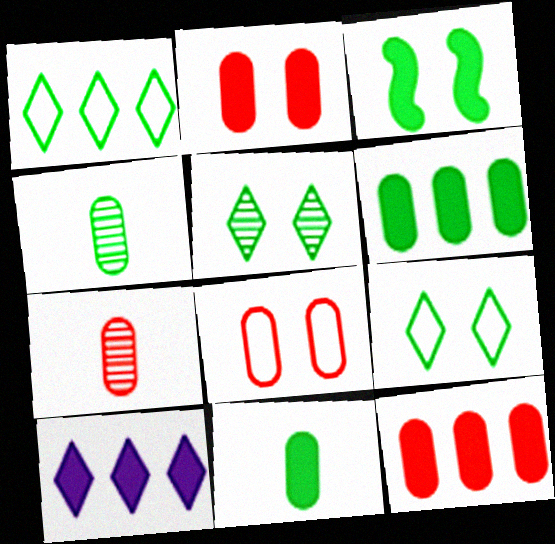[[1, 3, 4], 
[7, 8, 12]]